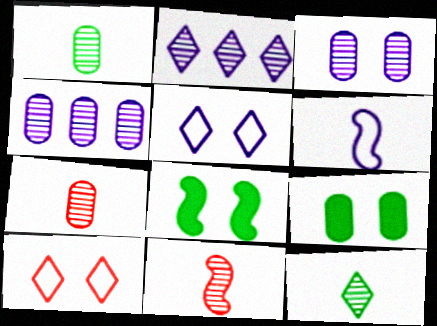[[3, 8, 10]]